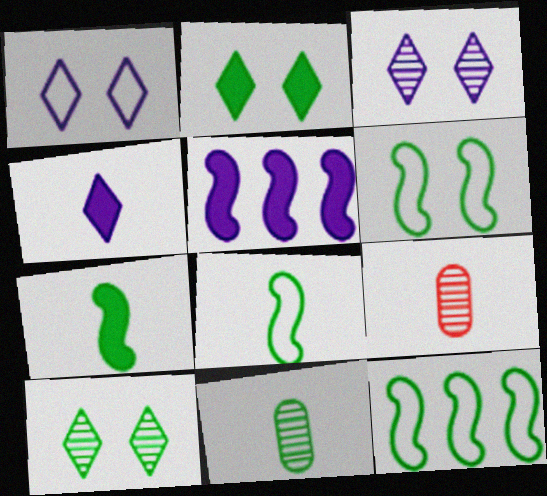[[2, 11, 12], 
[4, 8, 9], 
[6, 8, 12]]